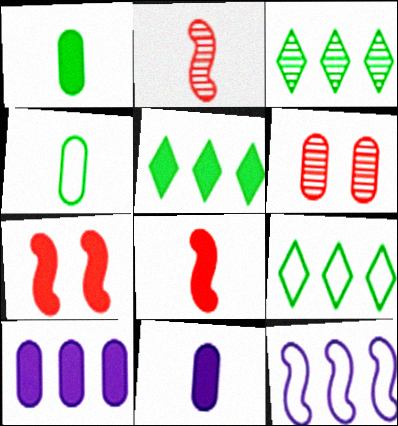[[3, 5, 9], 
[4, 6, 10], 
[5, 7, 11]]